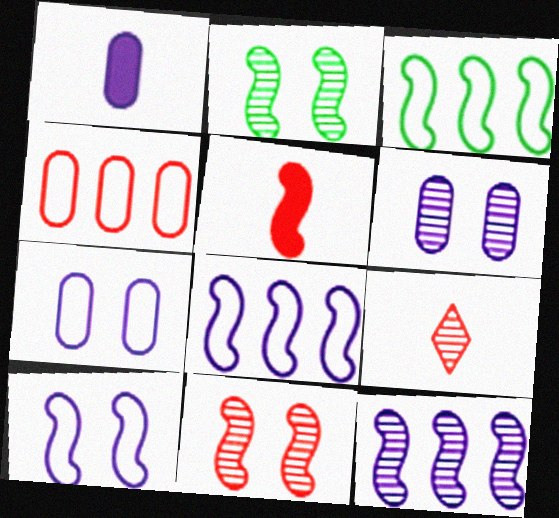[[2, 5, 8]]